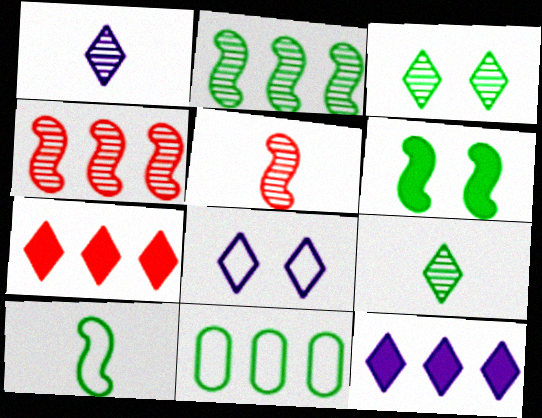[[1, 8, 12], 
[2, 6, 10], 
[4, 11, 12], 
[6, 9, 11], 
[7, 8, 9]]